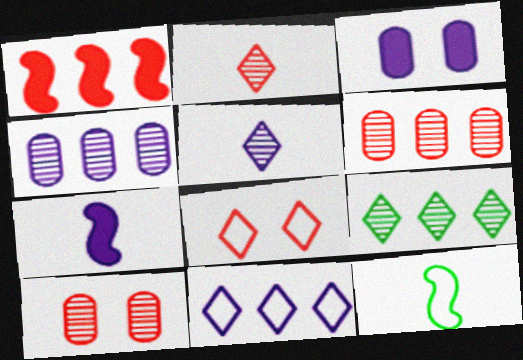[]